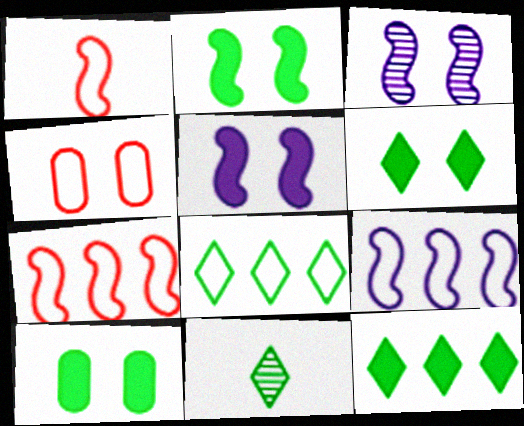[[2, 6, 10], 
[3, 4, 6], 
[6, 8, 11]]